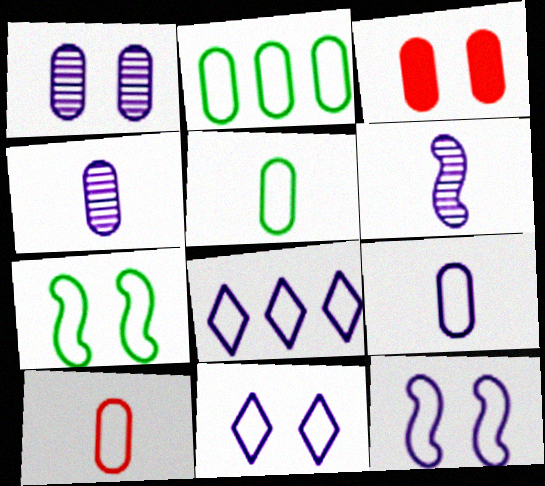[[2, 3, 4], 
[5, 9, 10], 
[7, 8, 10], 
[8, 9, 12]]